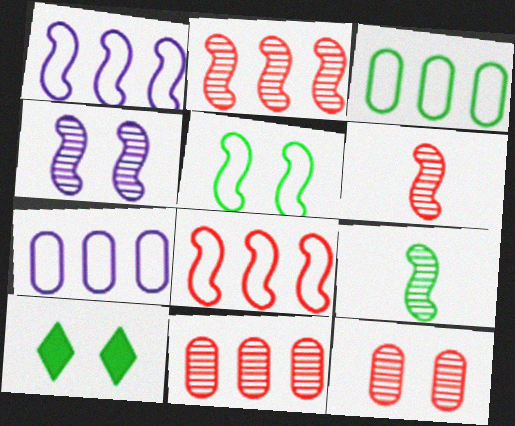[[2, 4, 9], 
[3, 9, 10], 
[6, 7, 10]]